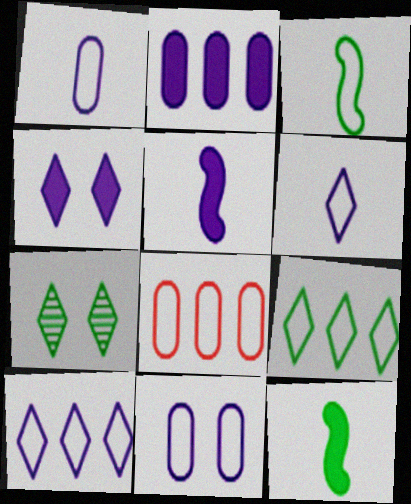[[2, 4, 5], 
[5, 7, 8]]